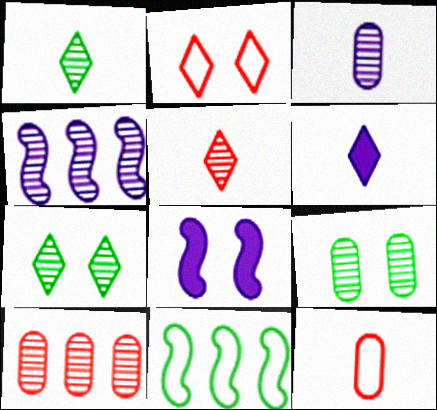[[2, 8, 9], 
[3, 9, 10], 
[4, 5, 9]]